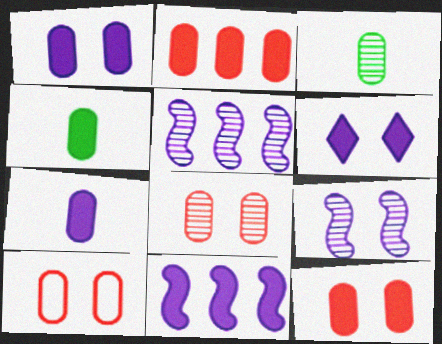[[1, 2, 4], 
[6, 7, 11], 
[8, 10, 12]]